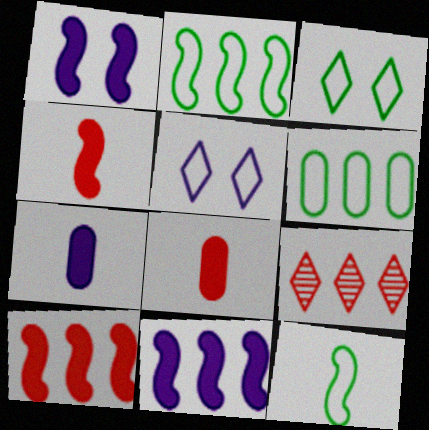[[3, 6, 12], 
[6, 9, 11]]